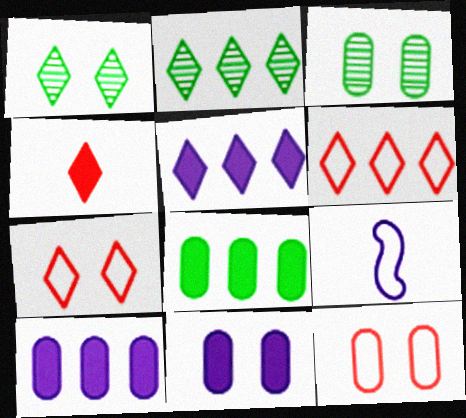[[2, 5, 6], 
[3, 11, 12]]